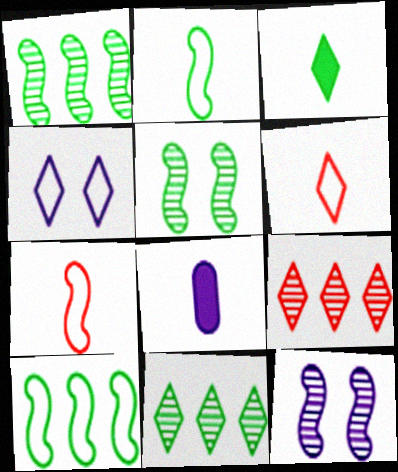[[3, 4, 9]]